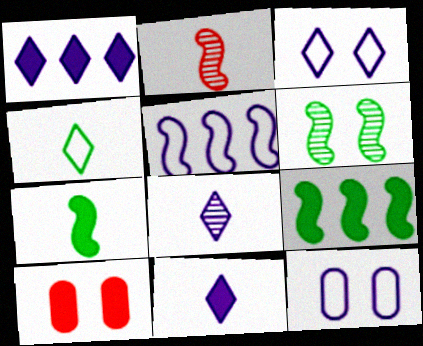[[1, 3, 8], 
[1, 7, 10], 
[3, 6, 10], 
[9, 10, 11]]